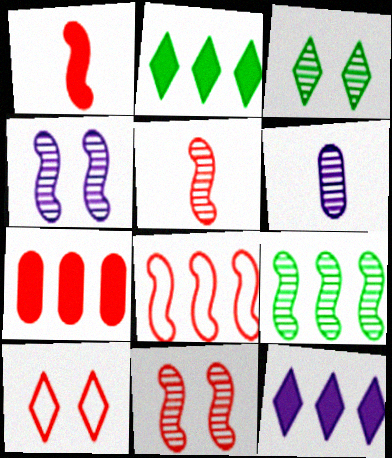[[1, 8, 11], 
[4, 5, 9], 
[5, 7, 10]]